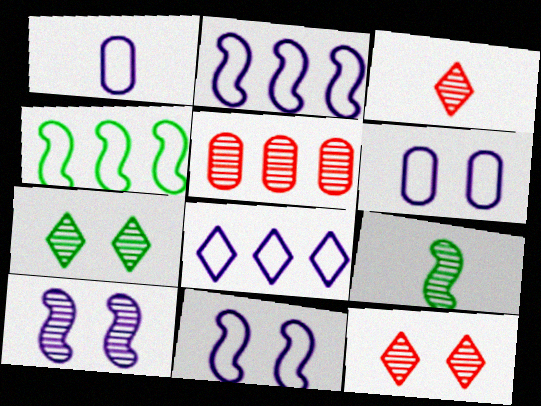[[1, 8, 11]]